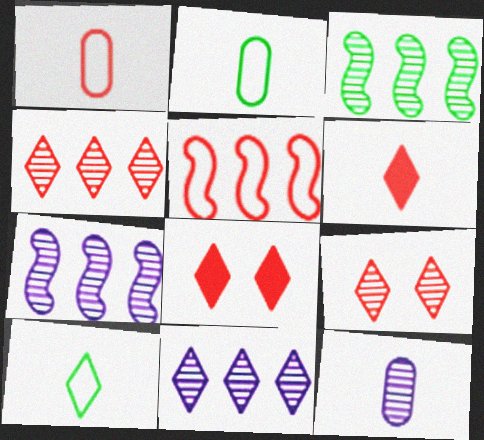[[2, 7, 8], 
[3, 9, 12], 
[8, 10, 11]]